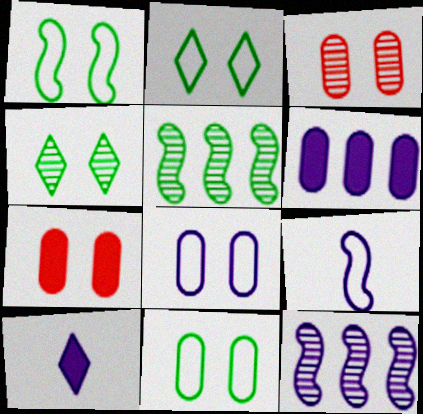[[1, 2, 11], 
[8, 10, 12]]